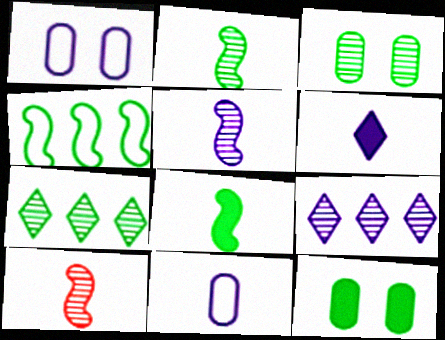[[2, 3, 7], 
[2, 5, 10], 
[3, 9, 10], 
[5, 6, 11]]